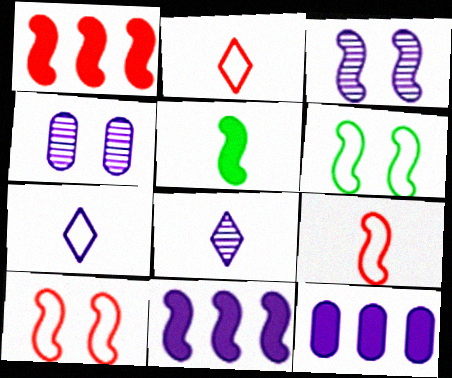[[3, 7, 12], 
[4, 7, 11]]